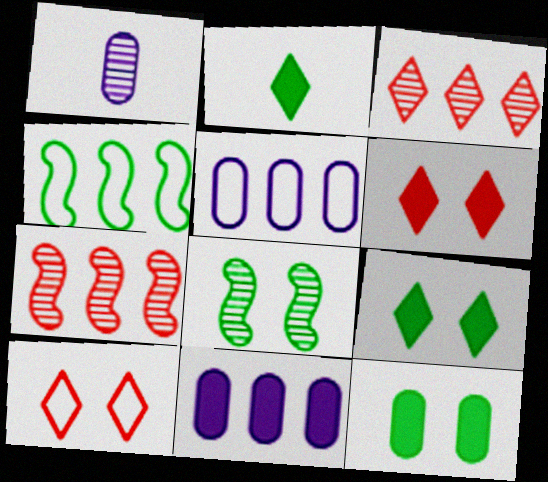[[1, 3, 8], 
[1, 4, 6], 
[3, 4, 11]]